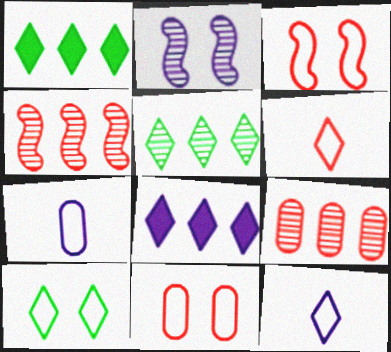[[2, 7, 8]]